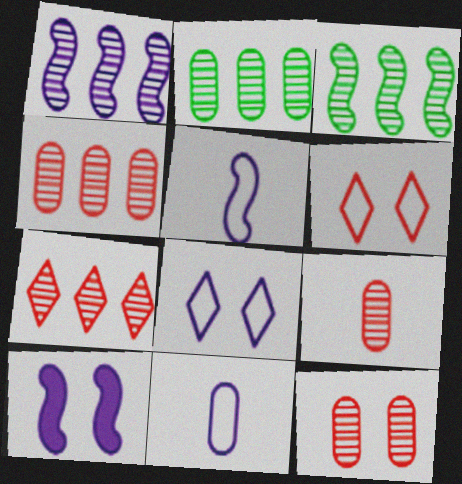[[1, 2, 7], 
[1, 5, 10], 
[4, 9, 12]]